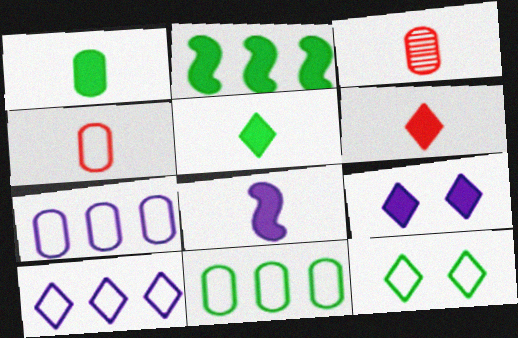[[1, 6, 8]]